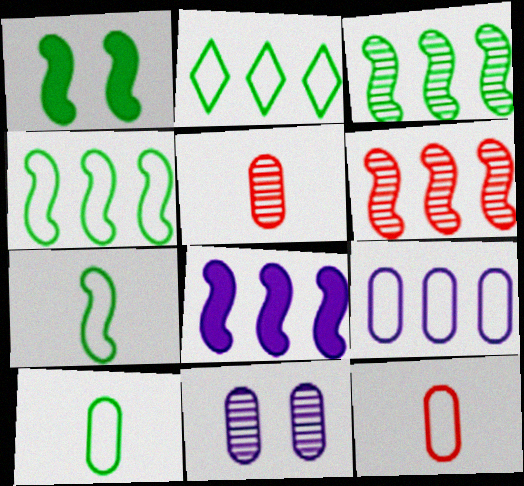[[1, 3, 7], 
[4, 6, 8]]